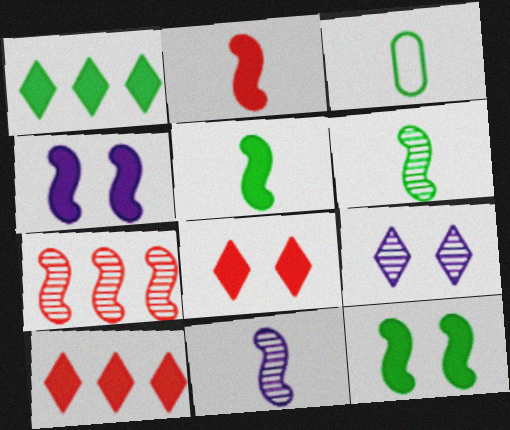[]